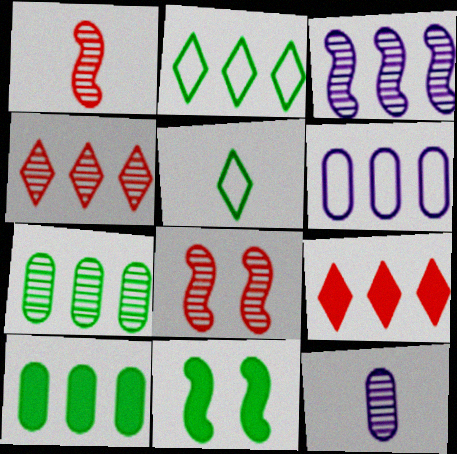[[3, 4, 7], 
[5, 7, 11]]